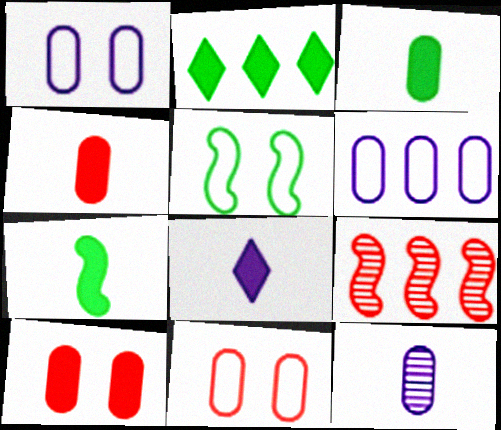[[2, 6, 9], 
[4, 7, 8]]